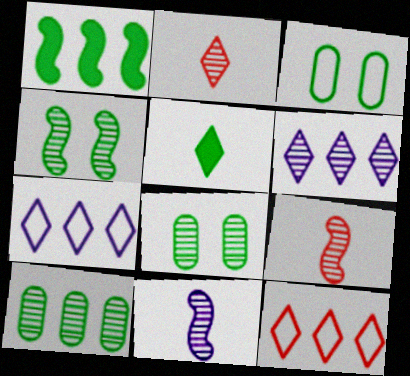[[6, 8, 9]]